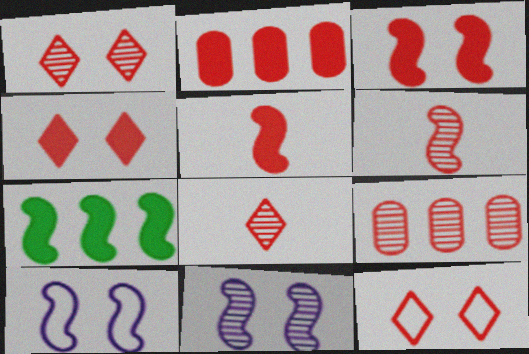[[1, 4, 12], 
[1, 6, 9], 
[2, 4, 5], 
[2, 6, 12], 
[5, 9, 12], 
[6, 7, 10]]